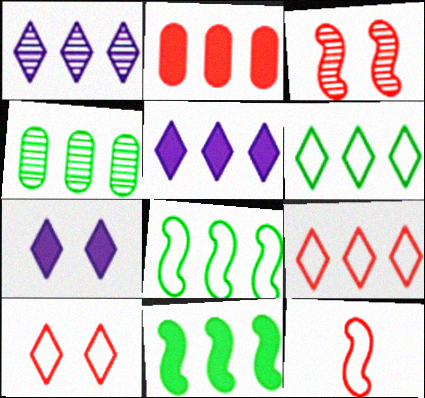[[1, 2, 8], 
[2, 5, 11], 
[4, 6, 11], 
[4, 7, 12]]